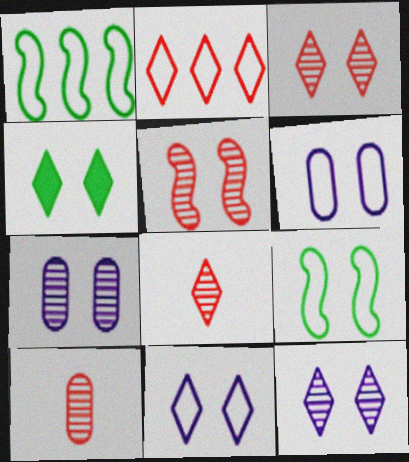[[3, 4, 11], 
[4, 5, 6]]